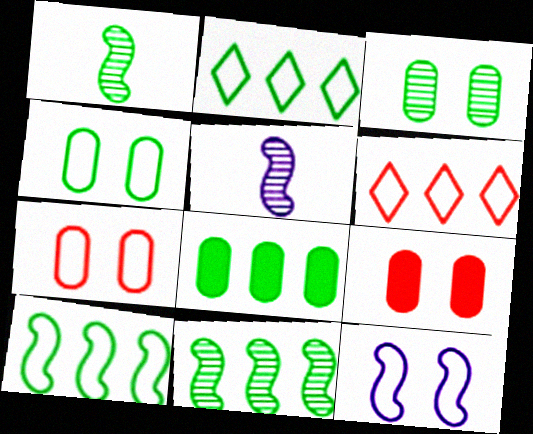[[2, 5, 9], 
[2, 8, 11]]